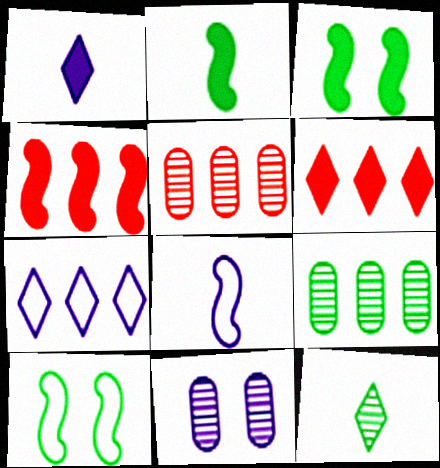[[1, 5, 10], 
[4, 7, 9]]